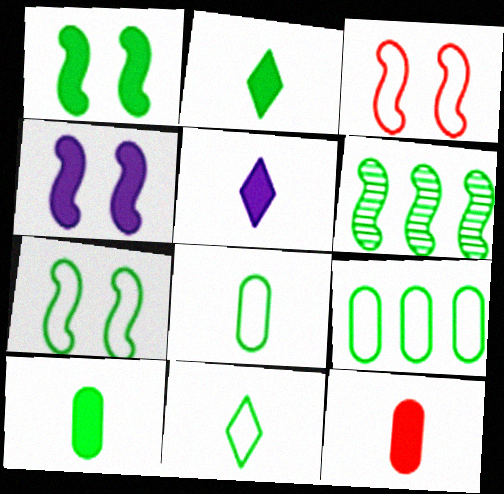[[7, 9, 11]]